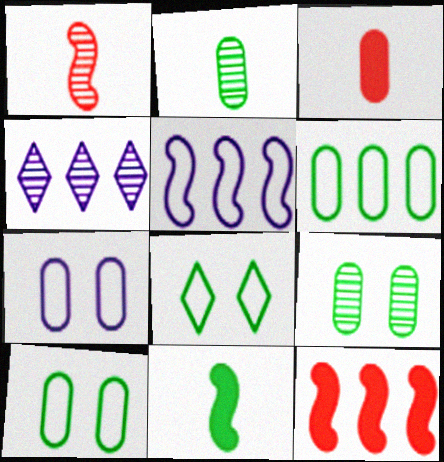[[1, 4, 9], 
[4, 6, 12]]